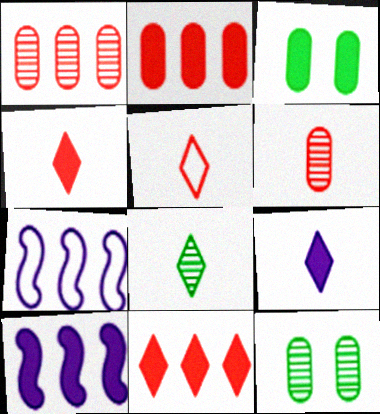[[3, 4, 10], 
[4, 7, 12], 
[5, 8, 9], 
[5, 10, 12]]